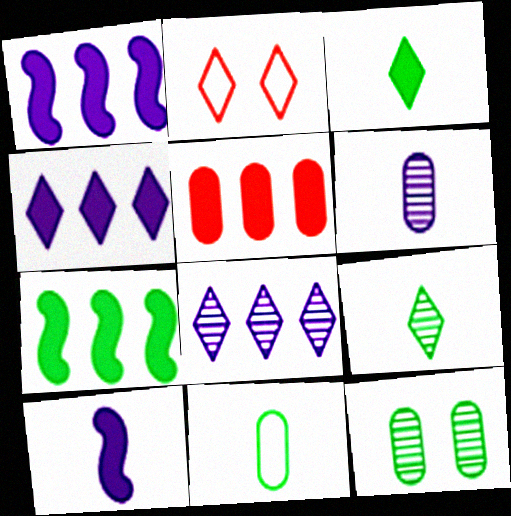[[2, 3, 8], 
[2, 4, 9], 
[2, 6, 7], 
[4, 5, 7]]